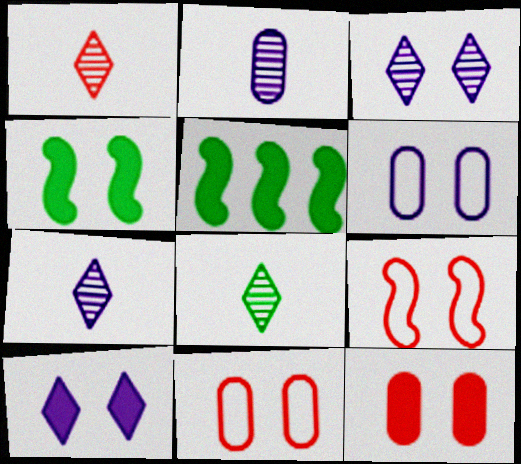[[1, 5, 6], 
[1, 7, 8], 
[3, 4, 11], 
[4, 10, 12], 
[5, 7, 11]]